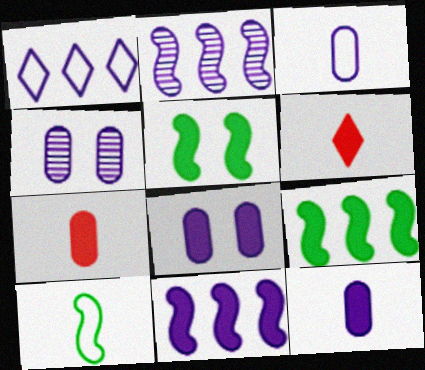[[6, 8, 9]]